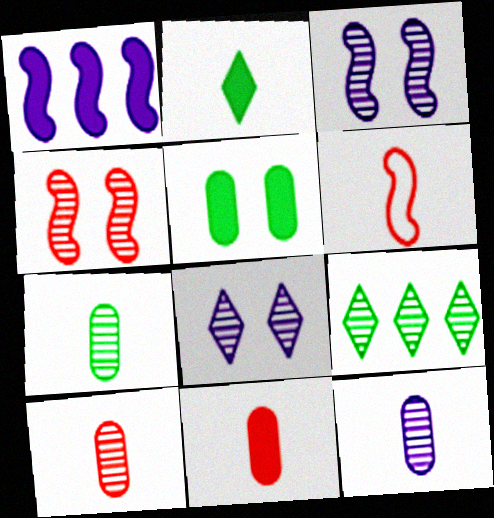[[2, 6, 12], 
[3, 9, 10], 
[4, 9, 12], 
[7, 10, 12]]